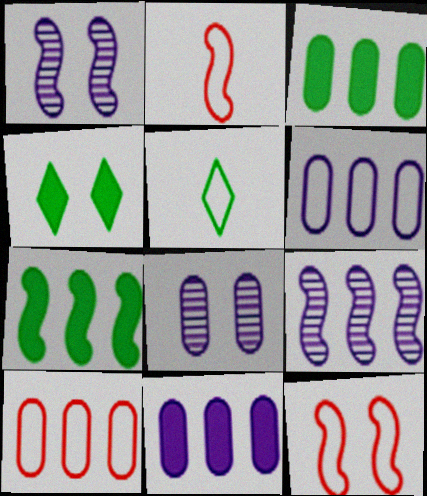[[1, 2, 7], 
[4, 8, 12], 
[5, 6, 12]]